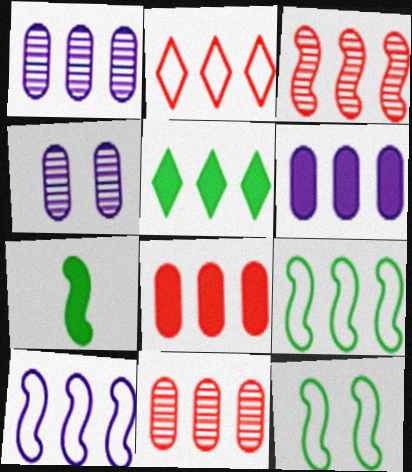[[2, 3, 8], 
[2, 4, 7], 
[5, 10, 11]]